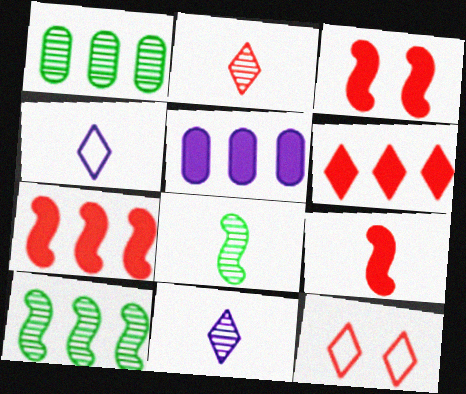[[1, 3, 4], 
[2, 6, 12], 
[3, 7, 9], 
[5, 8, 12]]